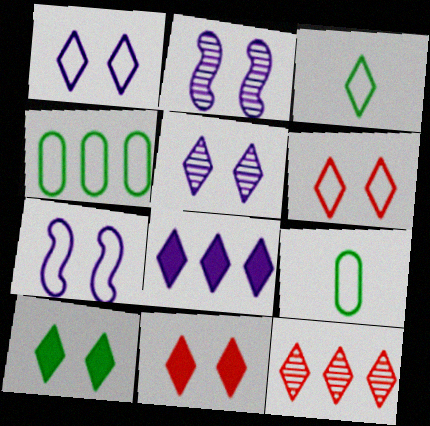[[5, 6, 10]]